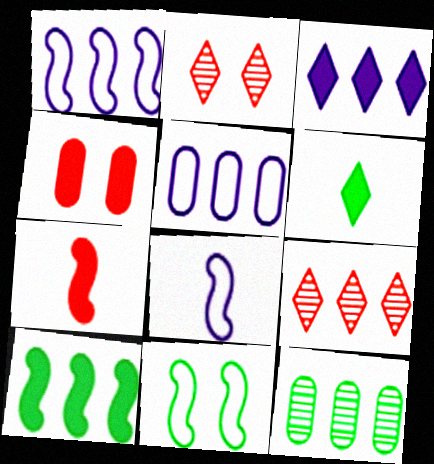[[5, 9, 10], 
[6, 11, 12]]